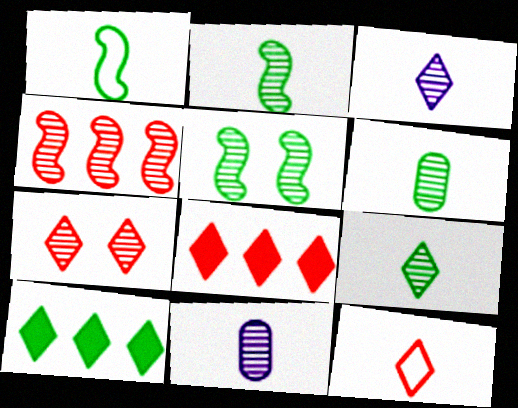[[2, 6, 9], 
[7, 8, 12]]